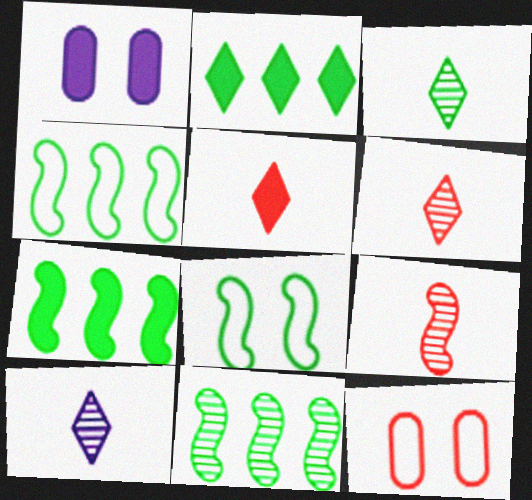[[1, 4, 6], 
[1, 5, 7], 
[3, 6, 10], 
[4, 7, 11], 
[7, 10, 12]]